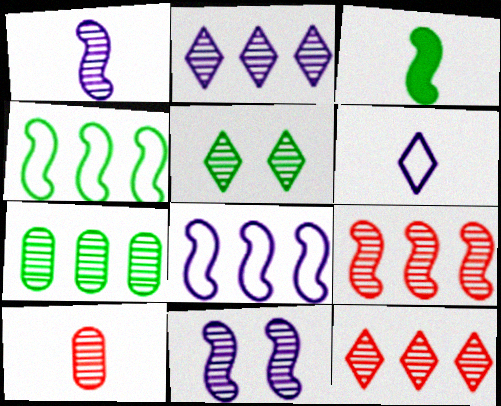[[2, 7, 9], 
[3, 6, 10]]